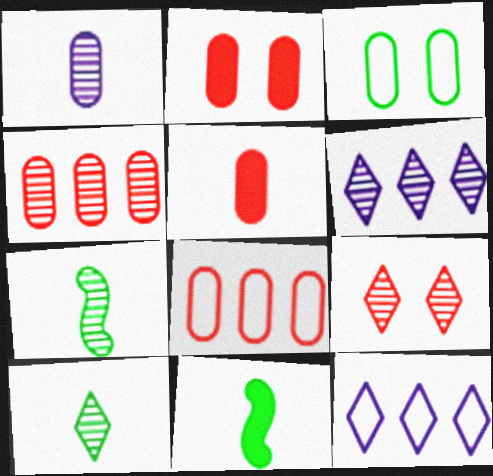[[2, 7, 12], 
[6, 9, 10]]